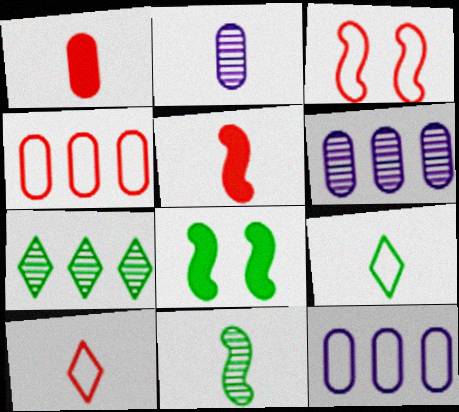[[2, 5, 9], 
[3, 4, 10], 
[3, 9, 12], 
[6, 8, 10]]